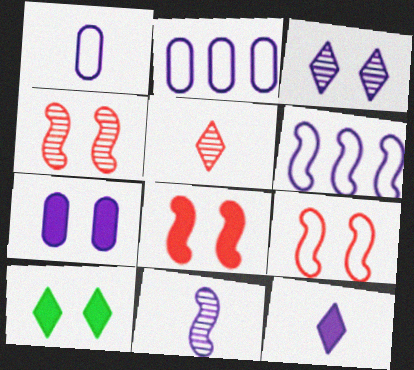[[1, 11, 12], 
[4, 8, 9], 
[7, 8, 10]]